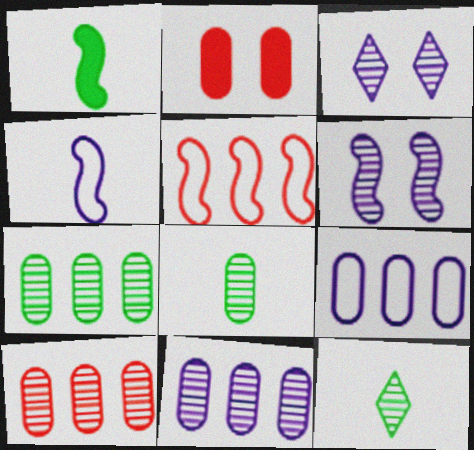[[1, 5, 6], 
[2, 8, 9], 
[6, 10, 12], 
[7, 10, 11]]